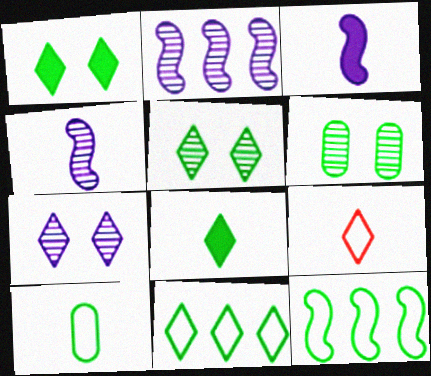[[5, 8, 11], 
[6, 8, 12]]